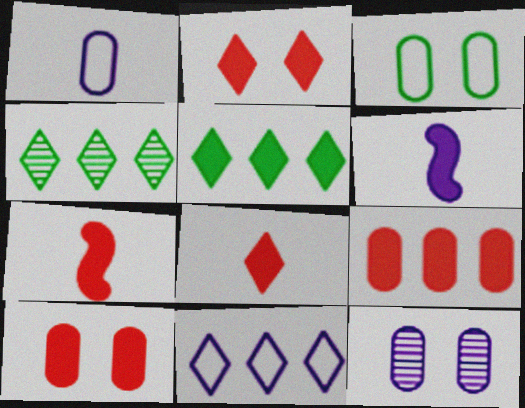[[2, 7, 9], 
[3, 10, 12], 
[5, 6, 10], 
[6, 11, 12]]